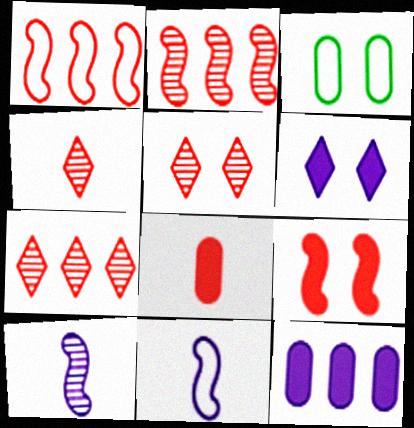[[1, 5, 8], 
[4, 5, 7]]